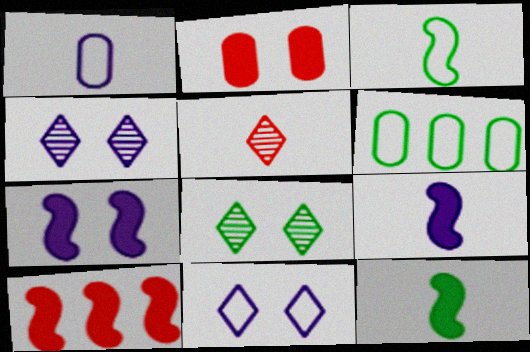[[1, 5, 12], 
[1, 8, 10], 
[5, 6, 7], 
[6, 8, 12], 
[7, 10, 12]]